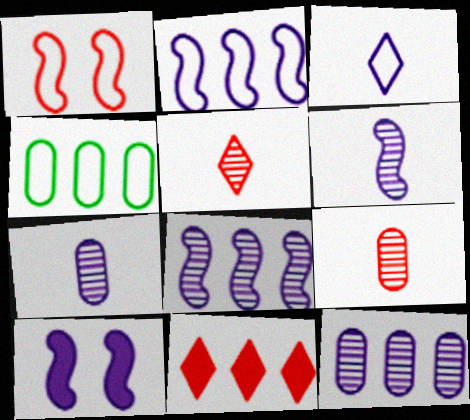[[1, 3, 4], 
[1, 9, 11], 
[2, 6, 10], 
[3, 10, 12], 
[4, 5, 10], 
[4, 8, 11]]